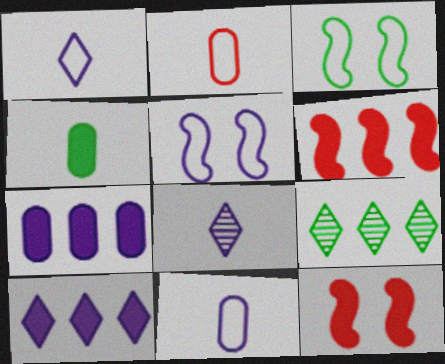[[3, 4, 9], 
[4, 10, 12], 
[5, 7, 8], 
[9, 11, 12]]